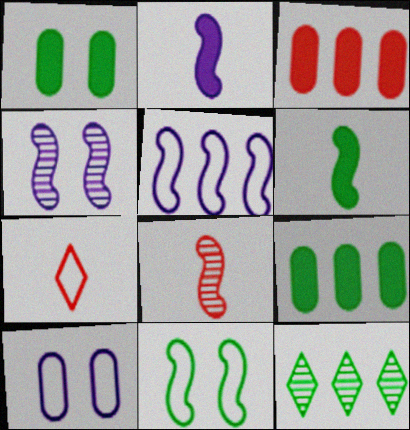[[2, 4, 5], 
[3, 5, 12], 
[4, 7, 9]]